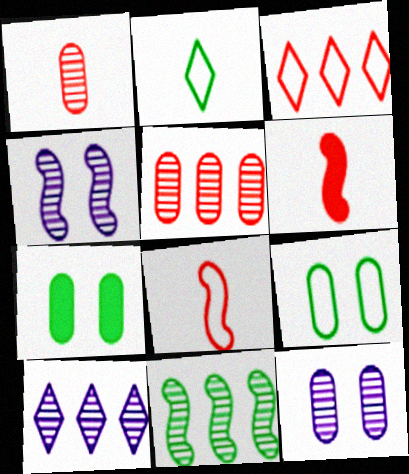[[2, 7, 11], 
[5, 10, 11], 
[6, 9, 10], 
[7, 8, 10]]